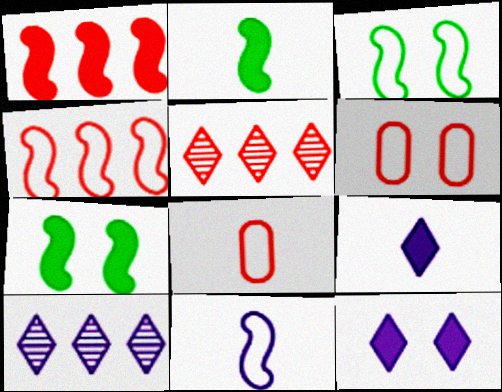[[2, 6, 10], 
[3, 4, 11], 
[7, 8, 10]]